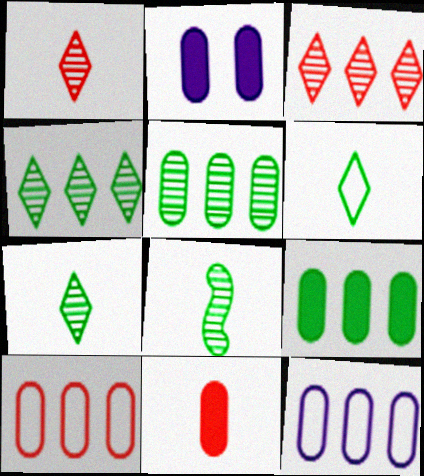[[2, 9, 11]]